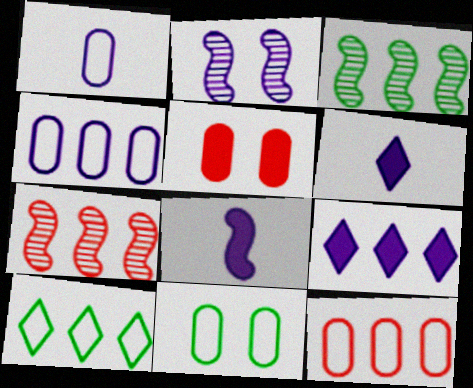[[1, 2, 9], 
[1, 11, 12], 
[2, 4, 6], 
[3, 9, 12], 
[6, 7, 11]]